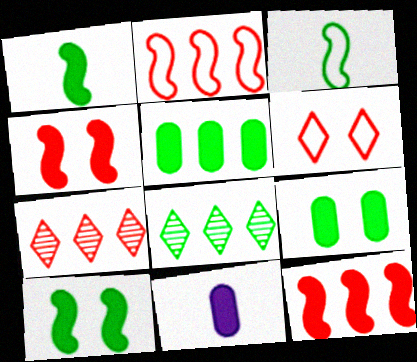[[3, 8, 9]]